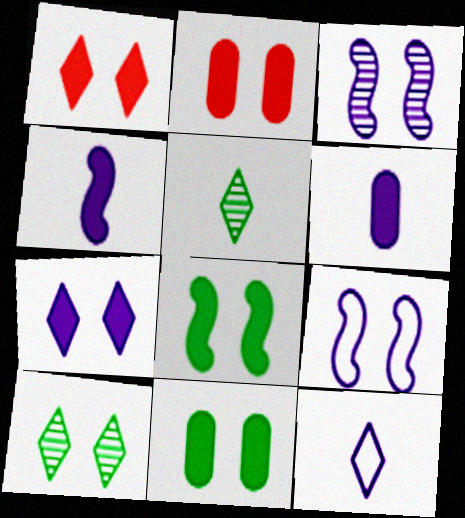[[2, 7, 8], 
[2, 9, 10]]